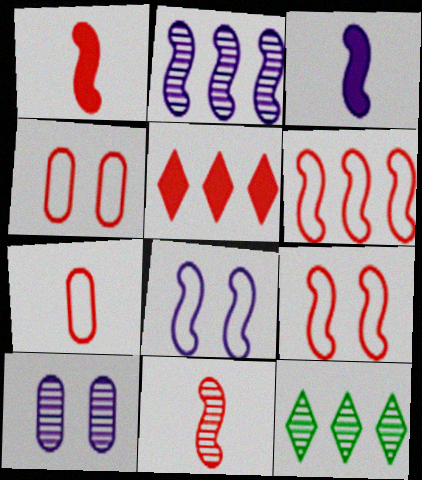[[2, 3, 8], 
[3, 4, 12], 
[4, 5, 11], 
[10, 11, 12]]